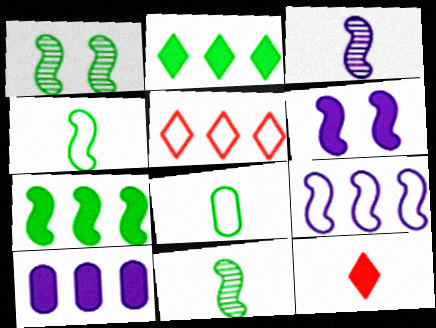[[1, 2, 8], 
[1, 4, 7], 
[3, 6, 9], 
[3, 8, 12]]